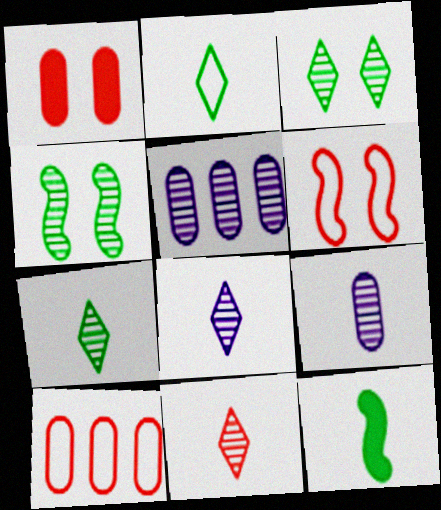[[4, 5, 11], 
[7, 8, 11]]